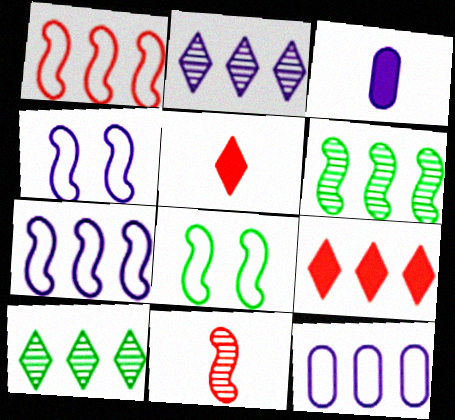[[2, 3, 4], 
[6, 9, 12]]